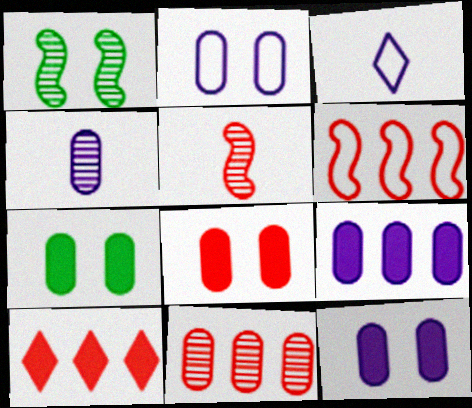[[2, 4, 9], 
[6, 10, 11], 
[7, 8, 12]]